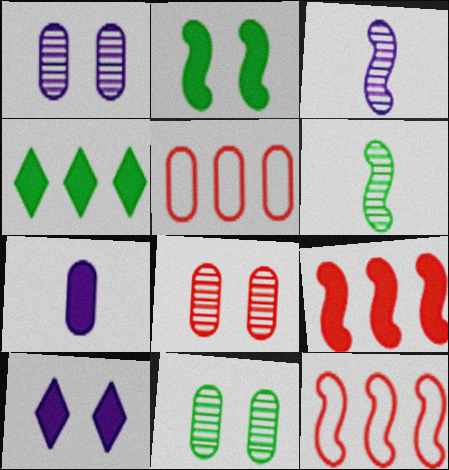[[1, 8, 11], 
[2, 3, 12], 
[5, 6, 10], 
[5, 7, 11]]